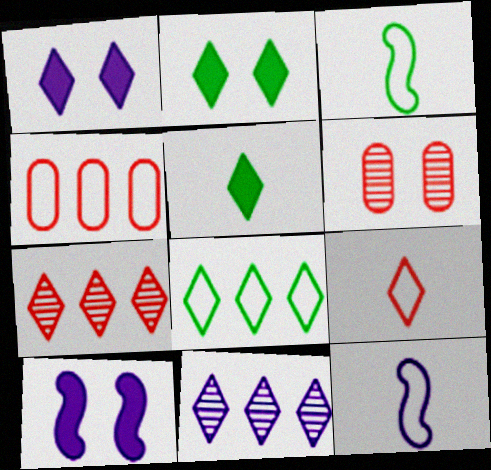[[2, 9, 11]]